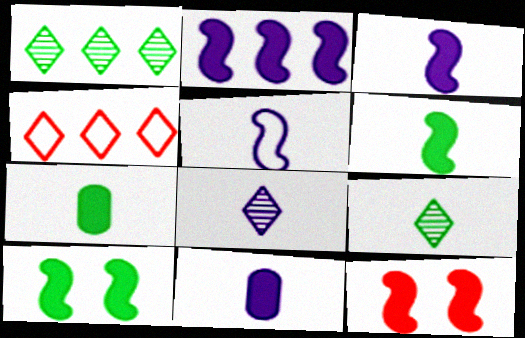[[2, 6, 12], 
[5, 8, 11]]